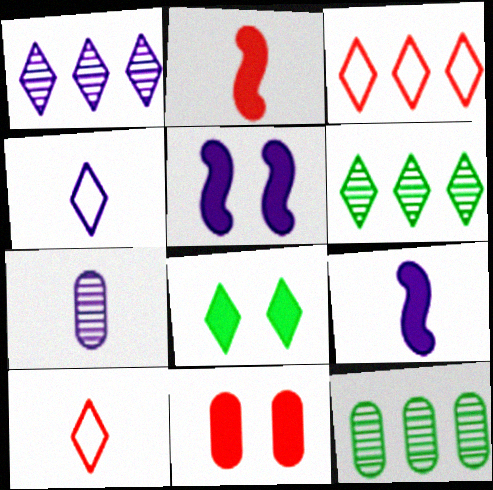[[1, 8, 10], 
[4, 7, 9], 
[5, 8, 11], 
[5, 10, 12]]